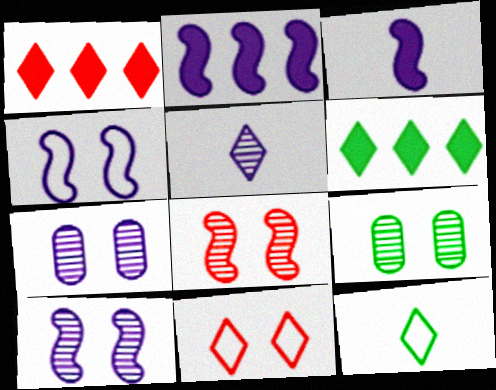[[5, 6, 11]]